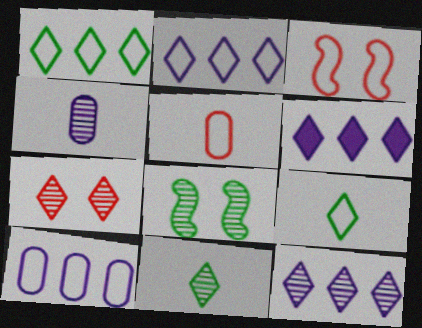[[2, 6, 12], 
[3, 9, 10], 
[5, 6, 8], 
[6, 7, 9], 
[7, 11, 12]]